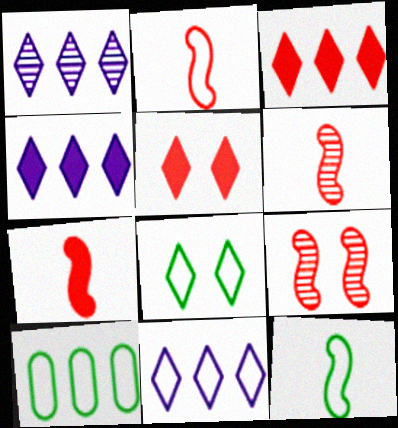[[1, 4, 11], 
[2, 6, 7], 
[8, 10, 12]]